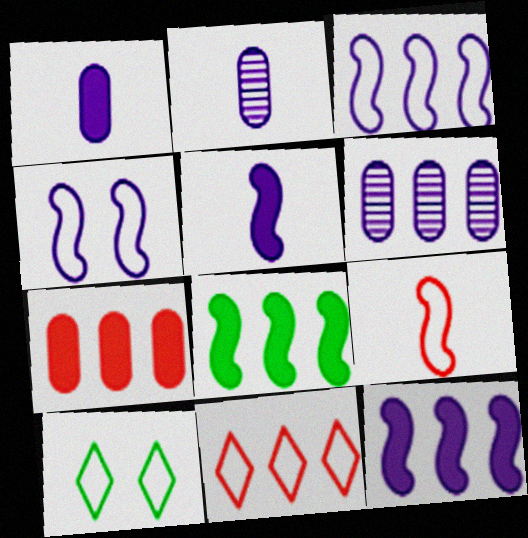[[6, 8, 11]]